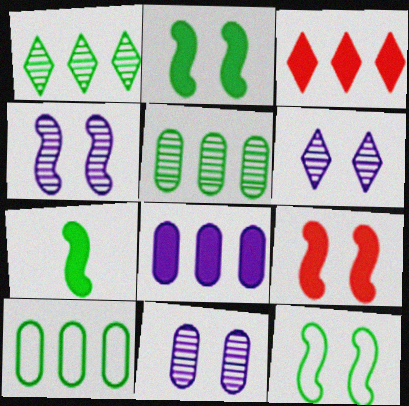[[4, 6, 11], 
[4, 9, 12]]